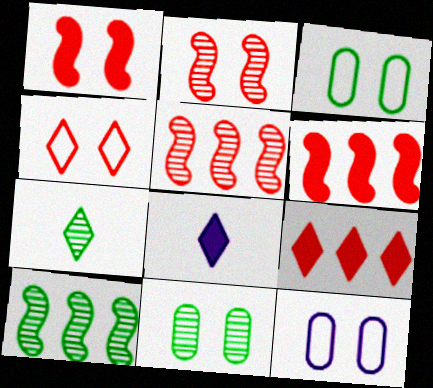[[3, 5, 8], 
[6, 7, 12], 
[7, 10, 11]]